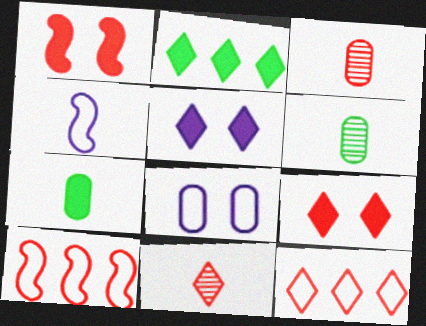[[1, 3, 12], 
[3, 9, 10], 
[4, 7, 11], 
[5, 6, 10], 
[9, 11, 12]]